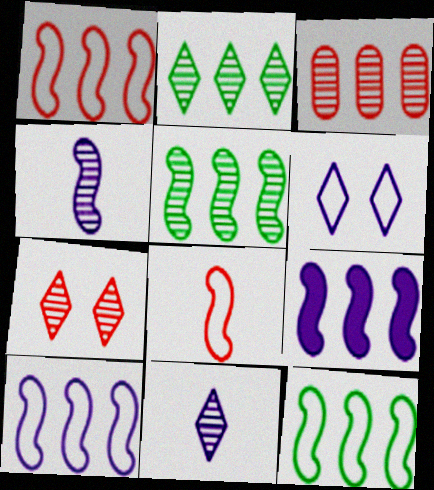[[1, 5, 9], 
[1, 10, 12], 
[2, 7, 11]]